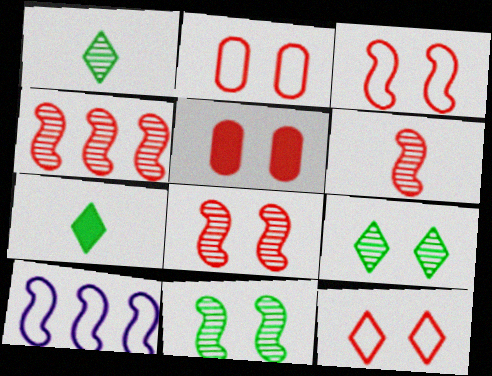[[1, 5, 10], 
[2, 3, 12], 
[4, 6, 8], 
[5, 8, 12]]